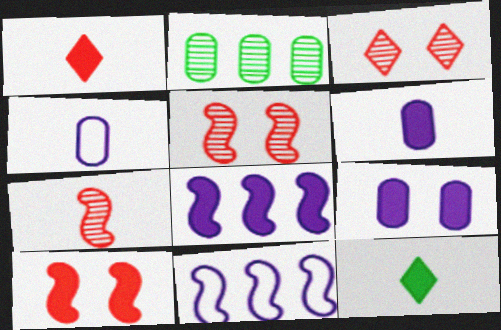[[4, 7, 12]]